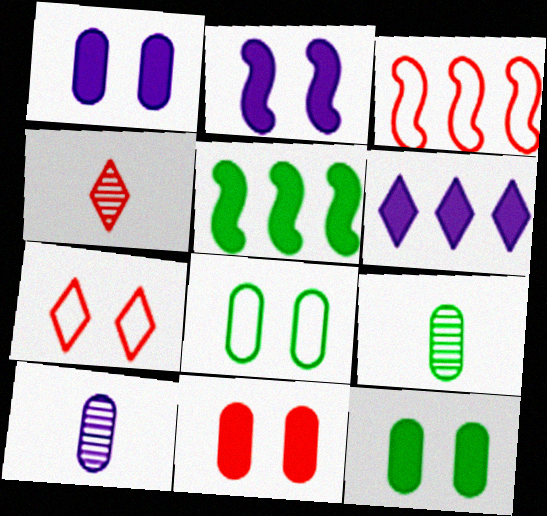[[1, 11, 12], 
[3, 4, 11], 
[5, 7, 10]]